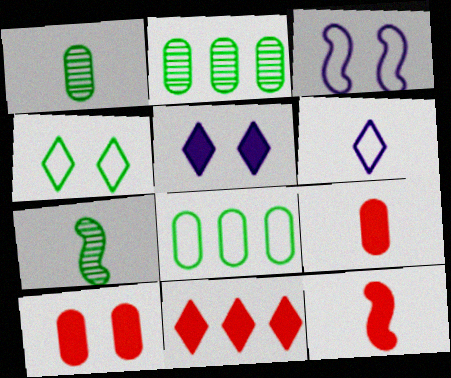[[1, 3, 11], 
[1, 6, 12], 
[6, 7, 9], 
[10, 11, 12]]